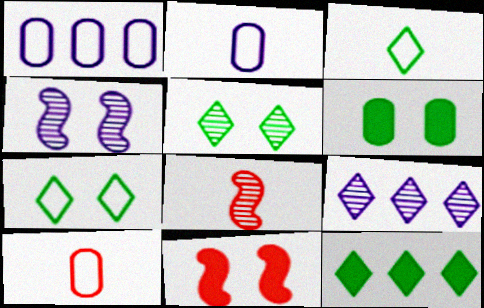[[3, 5, 12], 
[4, 10, 12]]